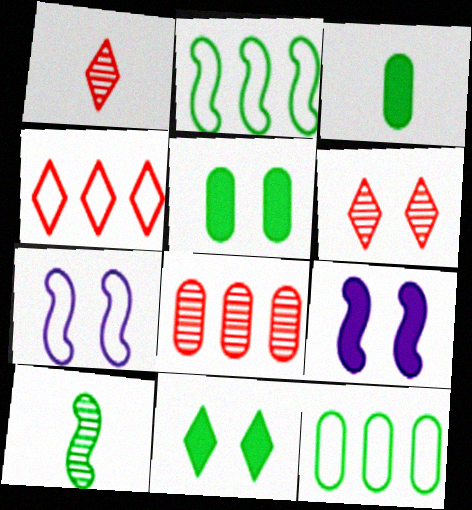[[1, 9, 12], 
[5, 6, 7], 
[10, 11, 12]]